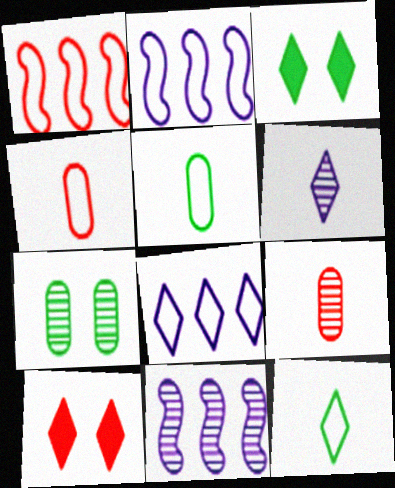[[1, 9, 10], 
[2, 3, 9], 
[3, 4, 11], 
[5, 10, 11]]